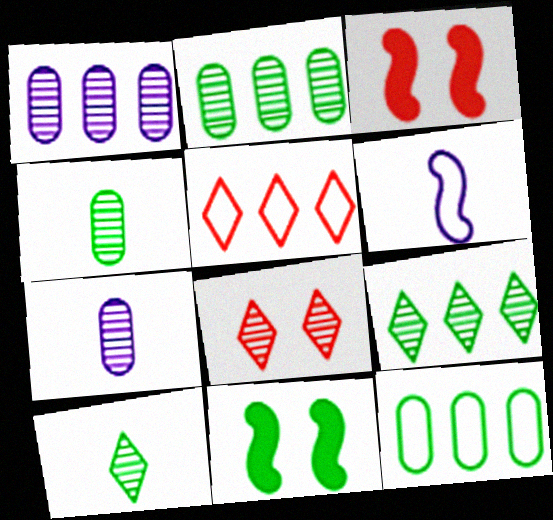[[5, 7, 11], 
[10, 11, 12]]